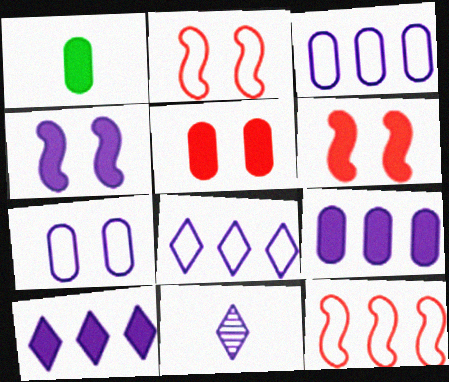[[1, 5, 9], 
[1, 6, 10], 
[3, 4, 11]]